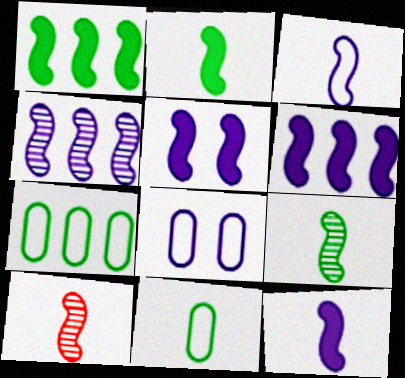[[2, 3, 10], 
[3, 4, 5], 
[5, 6, 12]]